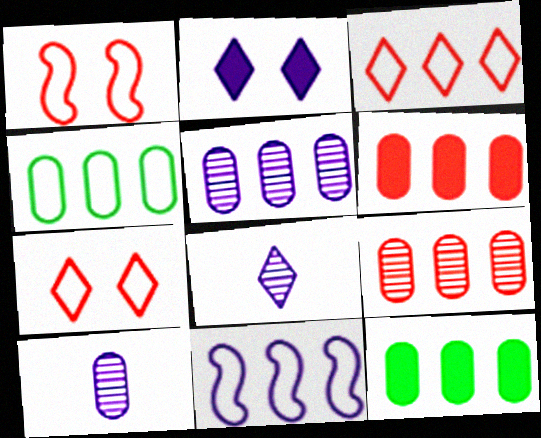[[1, 8, 12], 
[2, 10, 11], 
[3, 4, 11], 
[4, 5, 6]]